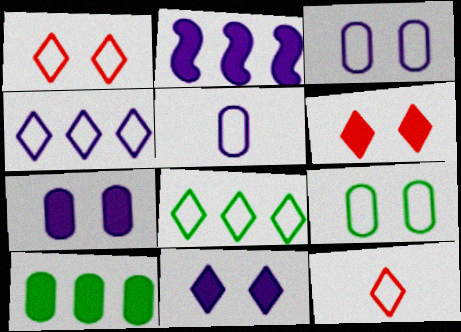[]